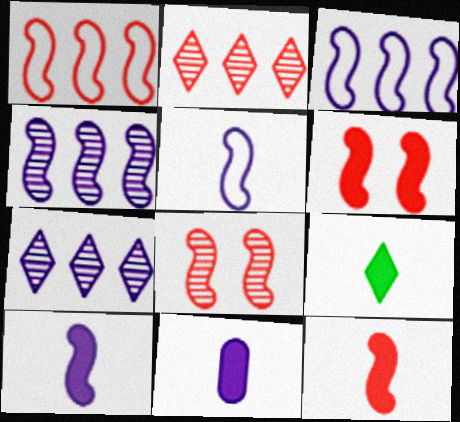[[1, 8, 12], 
[9, 11, 12]]